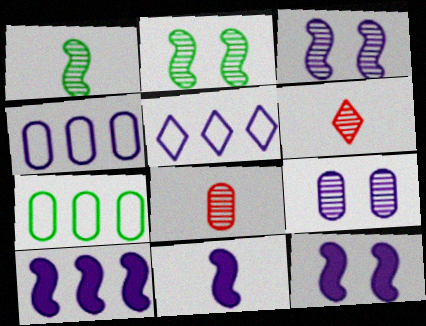[[5, 9, 11], 
[6, 7, 12], 
[10, 11, 12]]